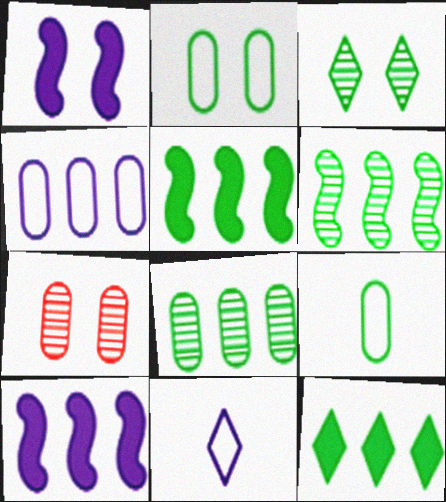[[3, 5, 9], 
[5, 7, 11]]